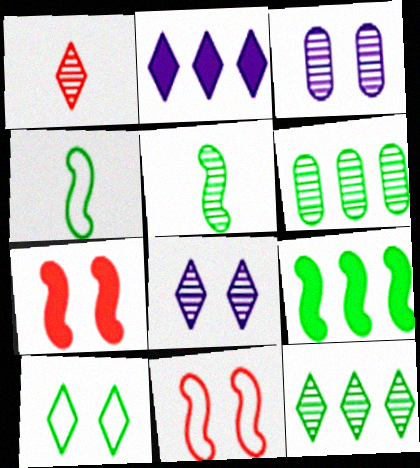[[1, 2, 10], 
[1, 8, 12], 
[3, 7, 10]]